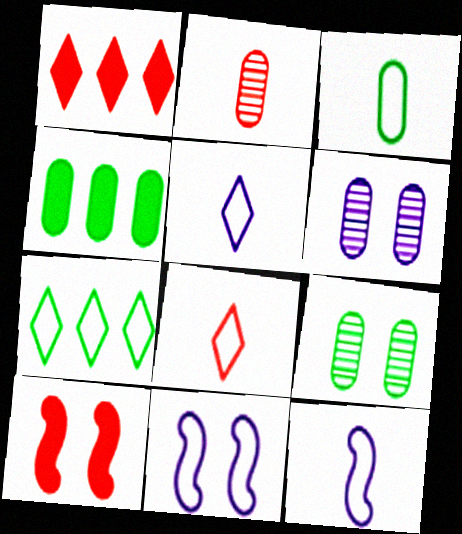[[1, 9, 12], 
[3, 4, 9], 
[3, 8, 12]]